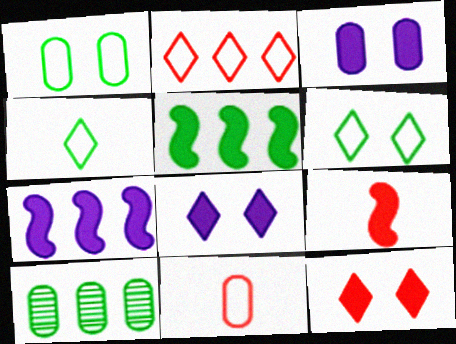[[2, 7, 10], 
[3, 10, 11]]